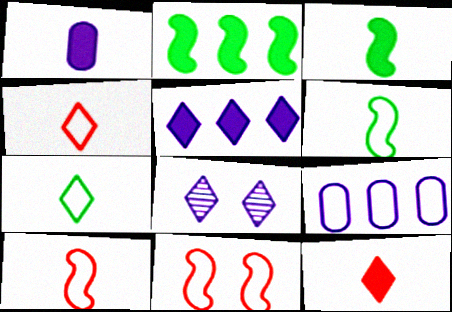[[1, 3, 12], 
[7, 9, 11]]